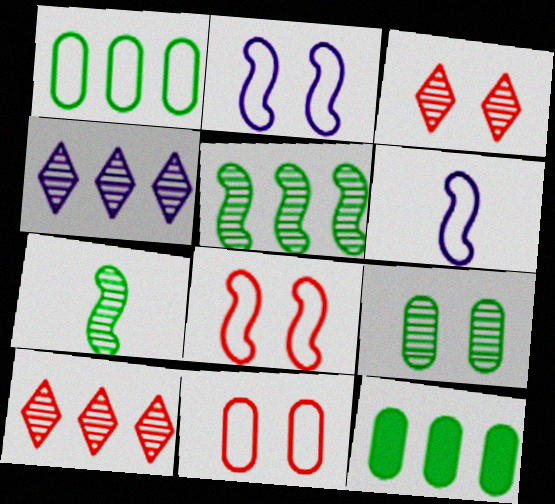[[3, 6, 12]]